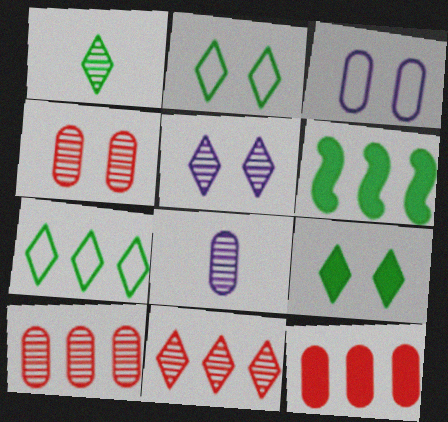[[1, 5, 11], 
[1, 7, 9]]